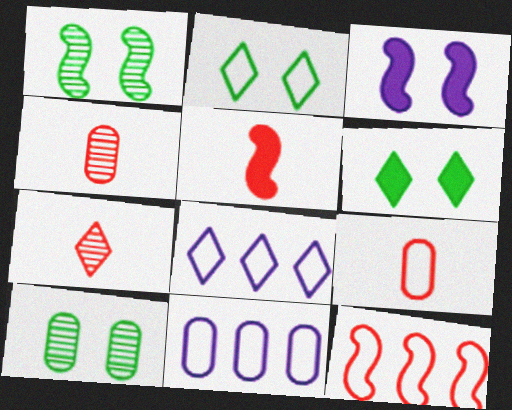[[5, 7, 9], 
[5, 8, 10], 
[6, 7, 8]]